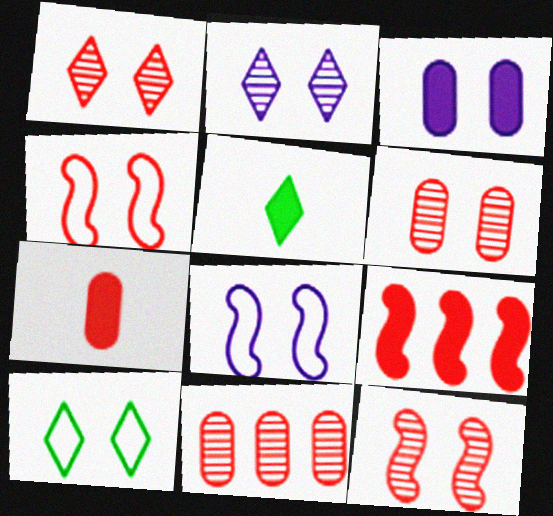[[1, 6, 12], 
[2, 3, 8], 
[3, 5, 9], 
[3, 10, 12], 
[5, 8, 11]]